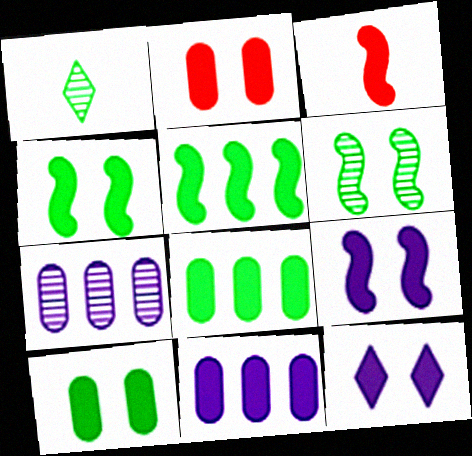[[2, 4, 12], 
[3, 5, 9], 
[3, 8, 12]]